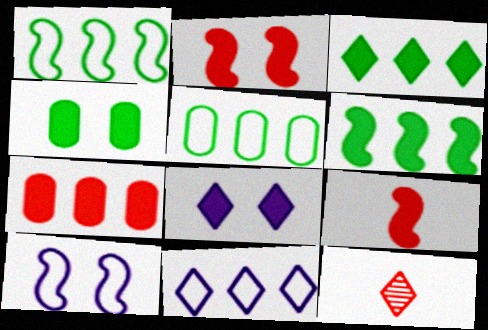[[2, 4, 8]]